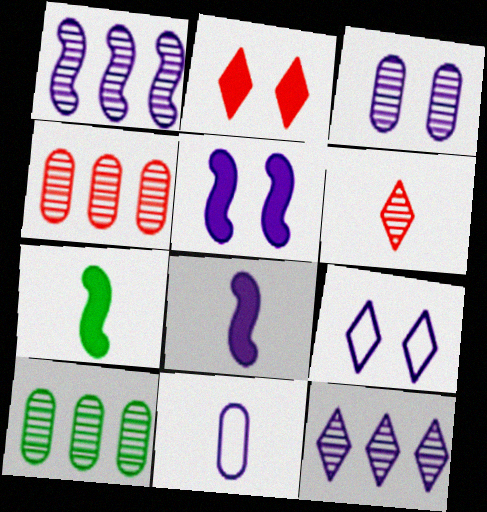[[3, 5, 9], 
[4, 7, 9], 
[5, 11, 12], 
[6, 7, 11]]